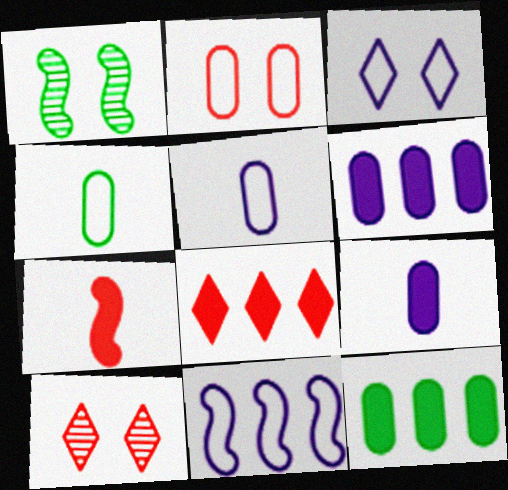[[1, 5, 8], 
[1, 7, 11], 
[3, 5, 11]]